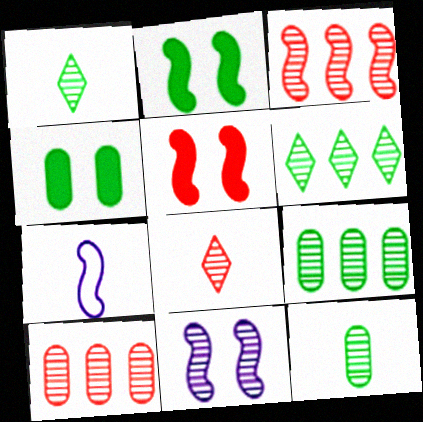[[1, 10, 11], 
[2, 3, 7], 
[8, 9, 11]]